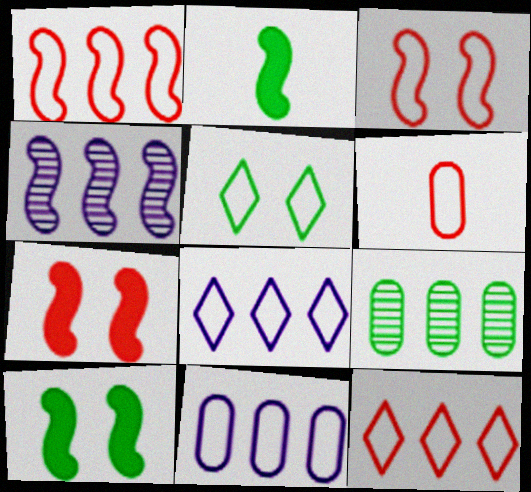[[2, 3, 4], 
[2, 5, 9], 
[3, 6, 12]]